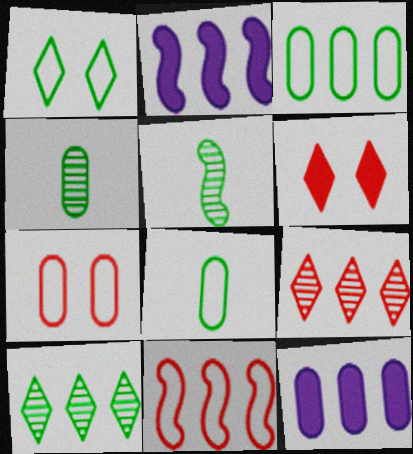[[2, 3, 9], 
[4, 7, 12], 
[10, 11, 12]]